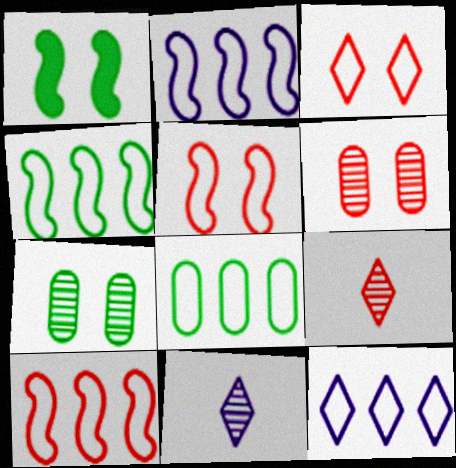[[2, 4, 10], 
[8, 10, 12]]